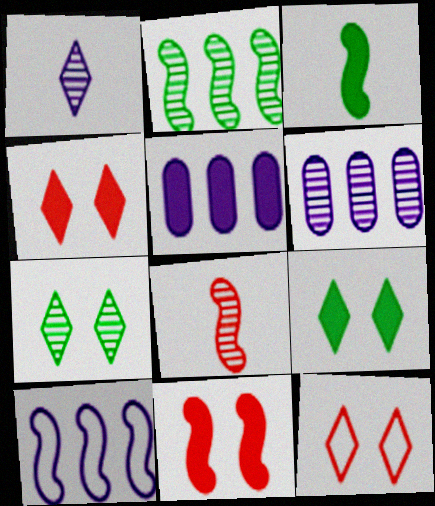[[3, 4, 5], 
[3, 6, 12], 
[6, 7, 8]]